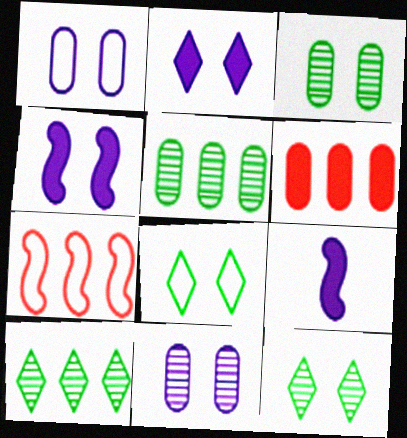[]